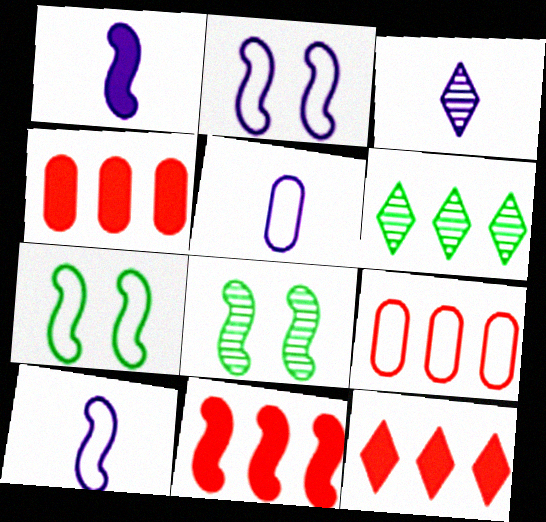[[1, 3, 5], 
[3, 4, 7], 
[4, 11, 12], 
[5, 8, 12], 
[8, 10, 11]]